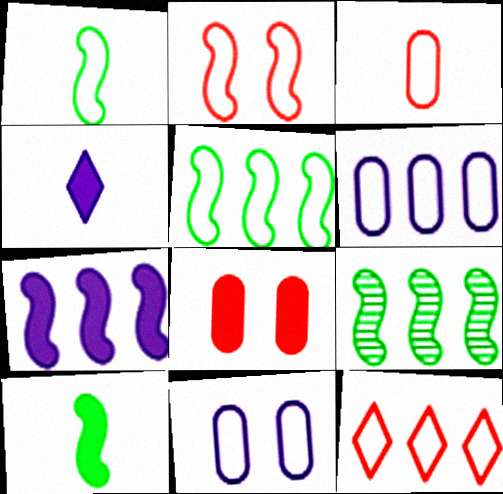[[1, 11, 12], 
[2, 3, 12], 
[5, 6, 12]]